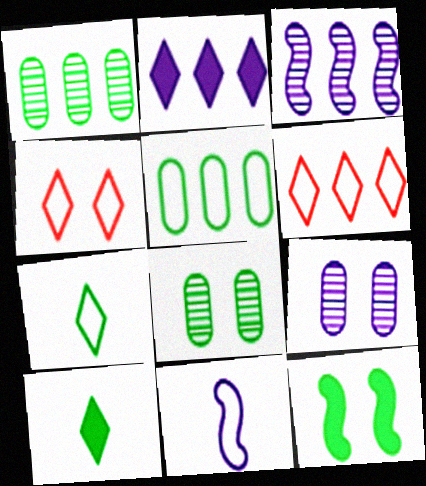[[1, 7, 12], 
[2, 9, 11], 
[4, 5, 11], 
[4, 9, 12]]